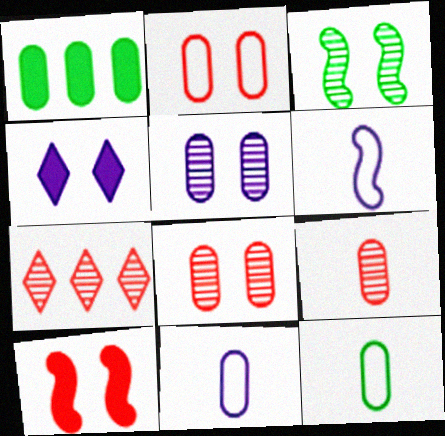[[1, 8, 11], 
[2, 3, 4]]